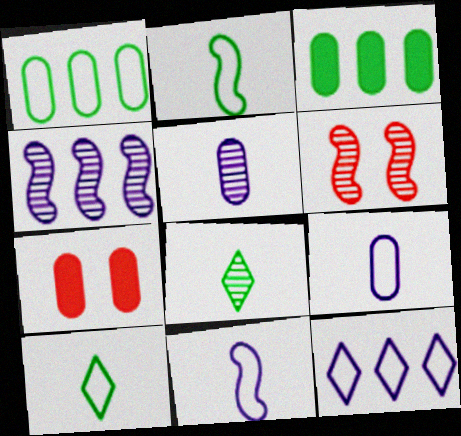[[1, 5, 7], 
[4, 7, 10]]